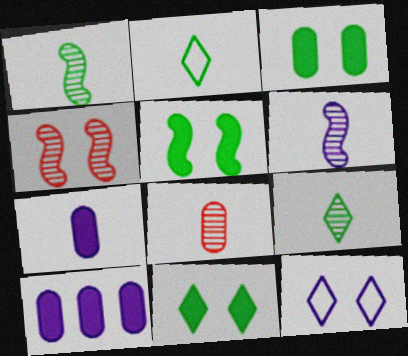[[2, 4, 10], 
[3, 4, 12], 
[3, 5, 11], 
[6, 8, 9], 
[6, 10, 12]]